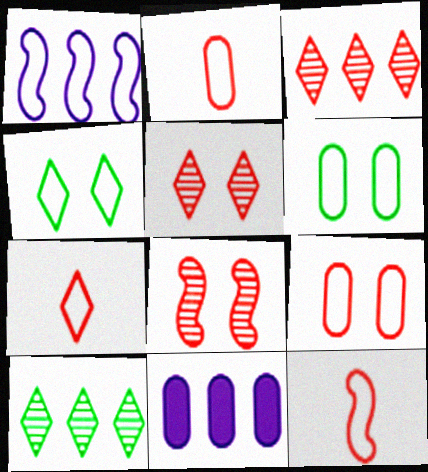[[1, 2, 4], 
[1, 6, 7], 
[2, 7, 12]]